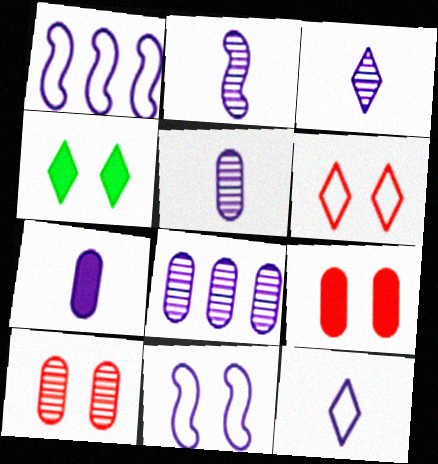[[2, 3, 5], 
[2, 7, 12], 
[4, 10, 11]]